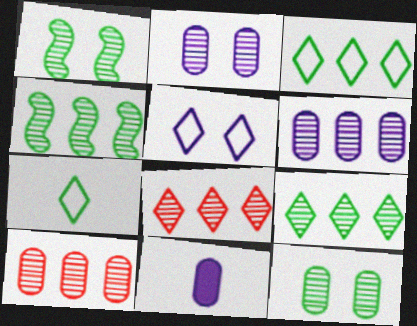[[4, 6, 8]]